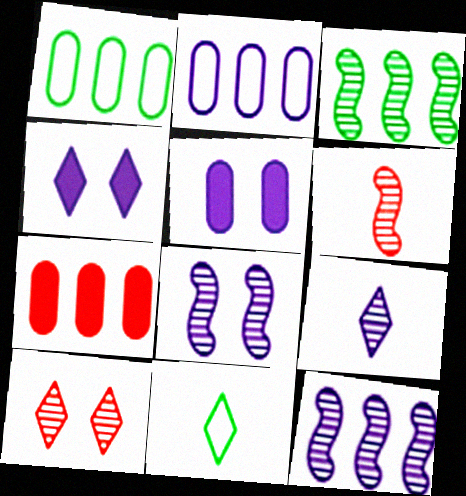[[1, 4, 6], 
[3, 6, 8], 
[7, 8, 11]]